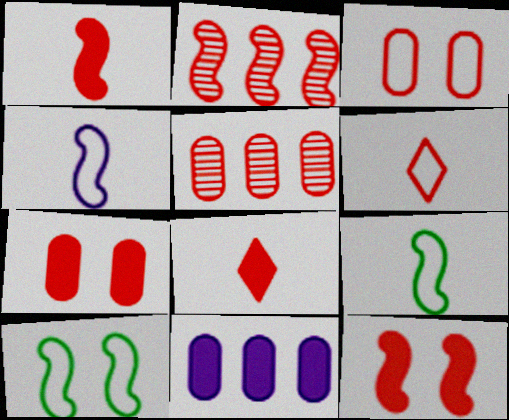[[2, 3, 8], 
[2, 6, 7], 
[5, 6, 12]]